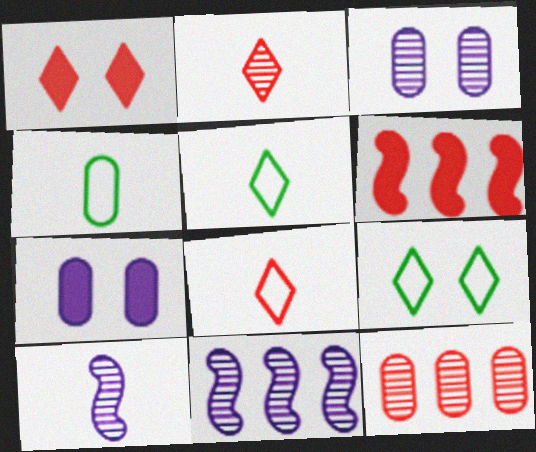[[1, 4, 11], 
[3, 5, 6], 
[4, 7, 12]]